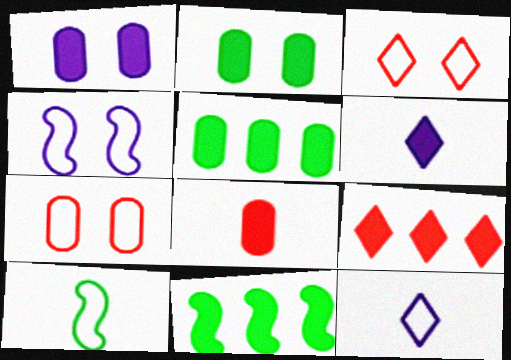[[1, 5, 8]]